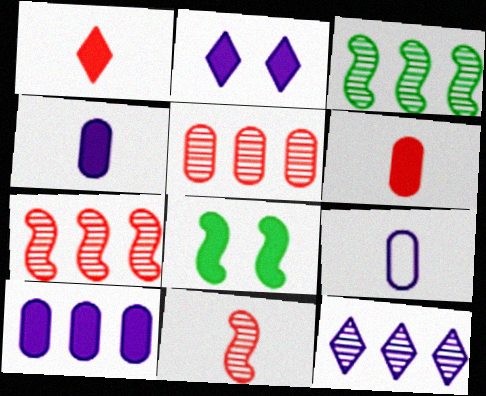[[1, 8, 10], 
[3, 5, 12]]